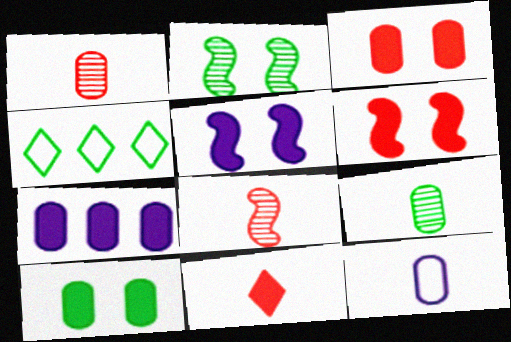[[1, 4, 5]]